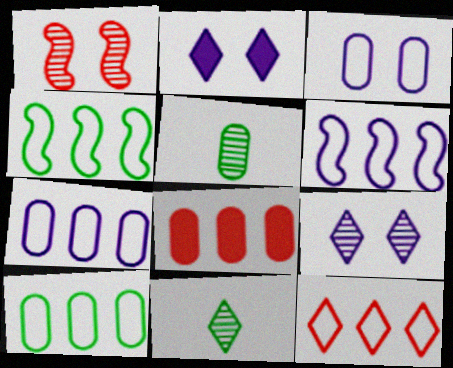[[2, 11, 12], 
[3, 5, 8], 
[4, 7, 12], 
[6, 10, 12]]